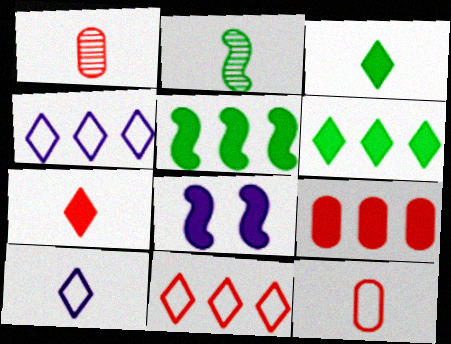[[3, 8, 9]]